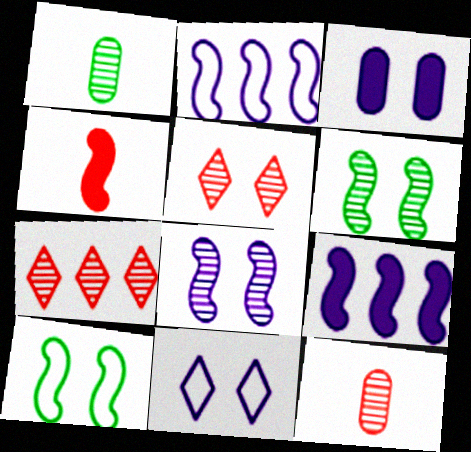[[1, 7, 8], 
[2, 4, 6], 
[3, 5, 10], 
[3, 8, 11]]